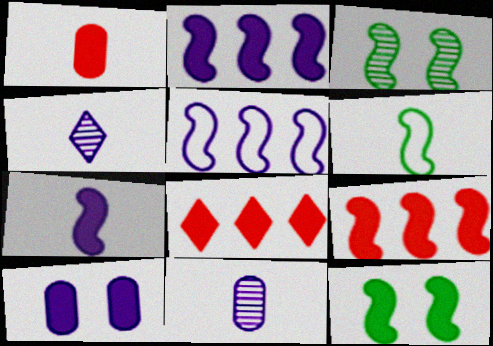[[1, 4, 6], 
[4, 5, 10], 
[7, 9, 12]]